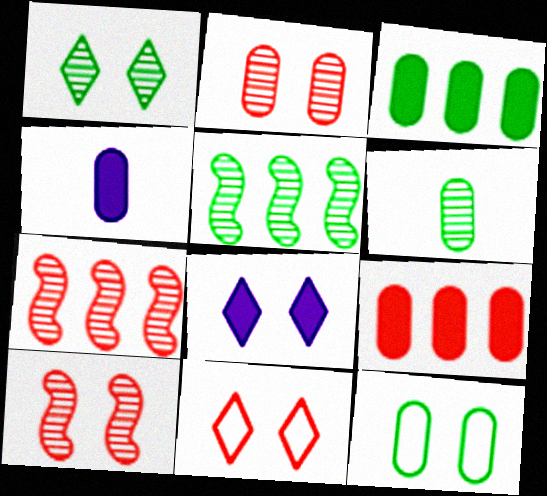[[1, 5, 6], 
[1, 8, 11], 
[3, 6, 12], 
[4, 5, 11], 
[8, 10, 12]]